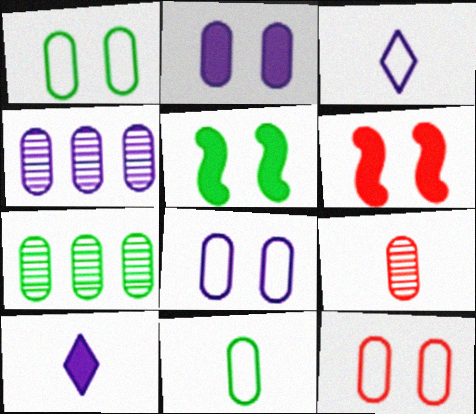[[1, 8, 12], 
[3, 6, 7]]